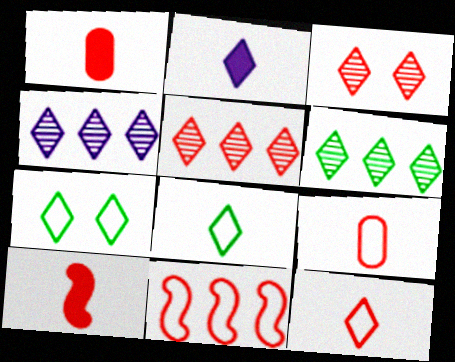[[1, 3, 11], 
[2, 5, 7], 
[4, 5, 6]]